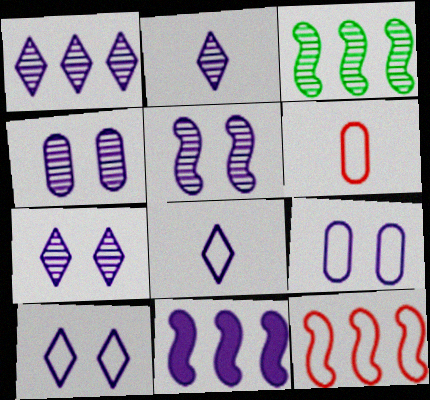[[1, 2, 7], 
[2, 9, 11], 
[3, 11, 12], 
[4, 5, 7], 
[4, 8, 11]]